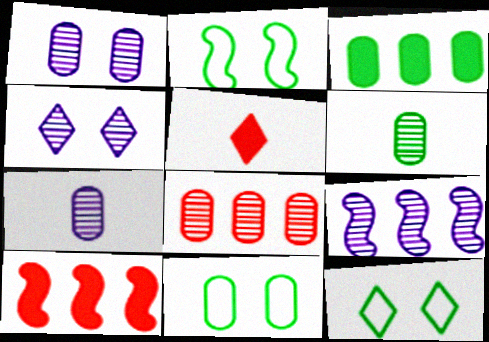[[1, 6, 8], 
[2, 11, 12], 
[3, 6, 11], 
[4, 7, 9], 
[5, 9, 11], 
[7, 10, 12]]